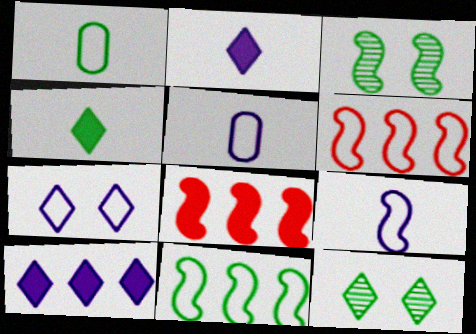[[1, 6, 7], 
[3, 8, 9], 
[5, 8, 12]]